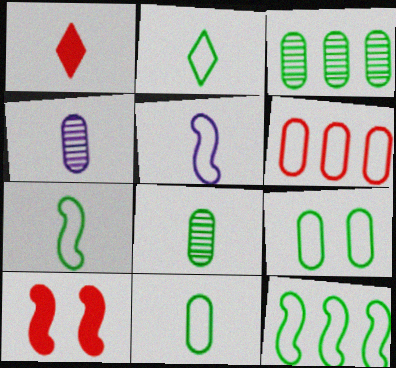[[1, 4, 7], 
[1, 5, 8], 
[2, 7, 11], 
[2, 9, 12]]